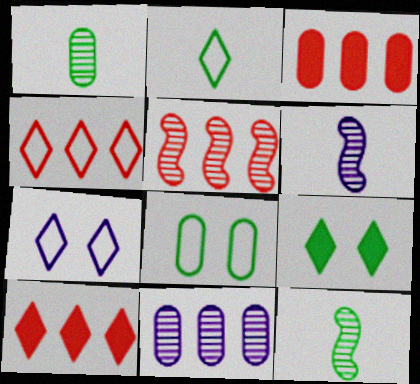[[2, 4, 7], 
[3, 4, 5], 
[3, 7, 12], 
[6, 8, 10]]